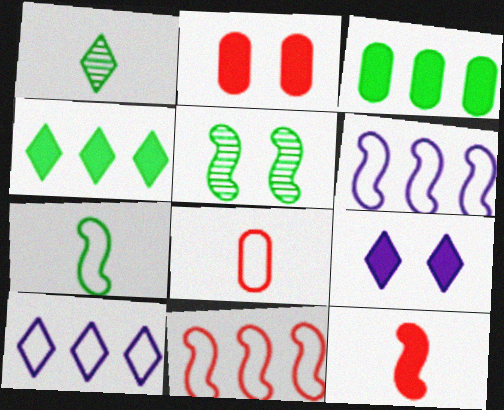[[1, 2, 6], 
[3, 9, 12], 
[5, 6, 12]]